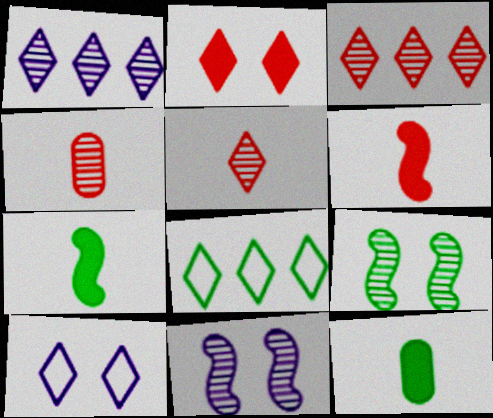[[1, 4, 9], 
[8, 9, 12]]